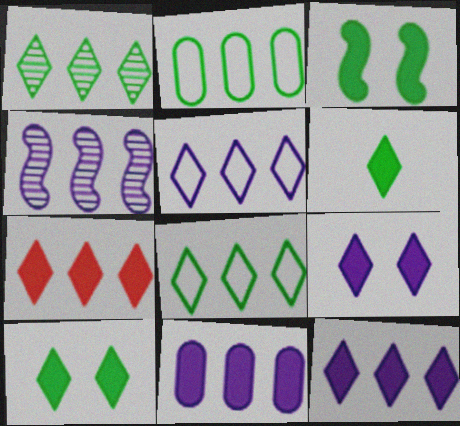[[1, 5, 7], 
[2, 4, 7], 
[4, 5, 11], 
[6, 7, 9]]